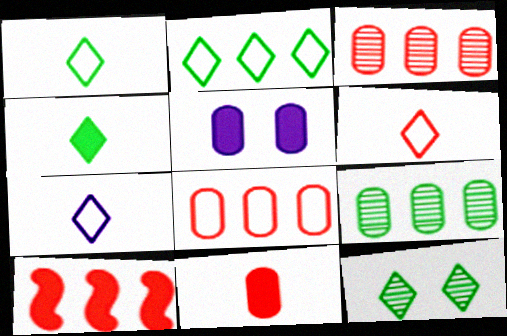[[1, 6, 7], 
[2, 4, 12], 
[4, 5, 10]]